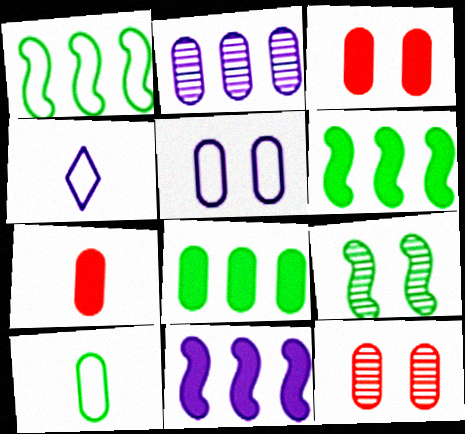[[2, 3, 10], 
[4, 6, 12]]